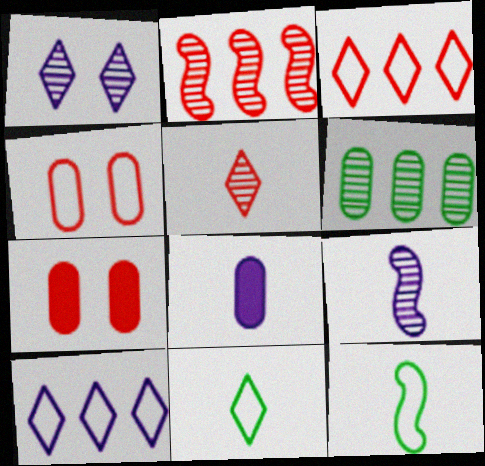[[4, 6, 8], 
[4, 10, 12], 
[5, 8, 12]]